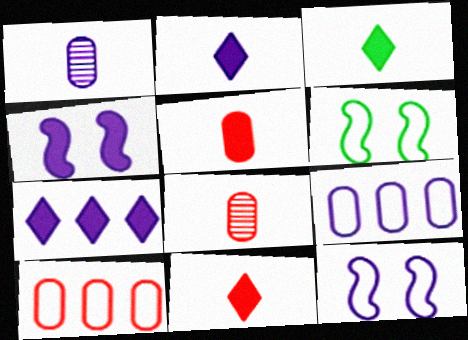[[1, 7, 12], 
[2, 3, 11], 
[6, 7, 8]]